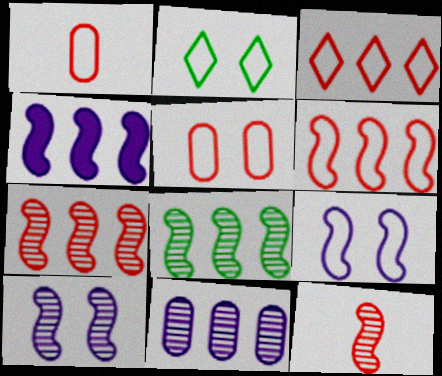[[2, 5, 9], 
[4, 6, 8], 
[8, 10, 12]]